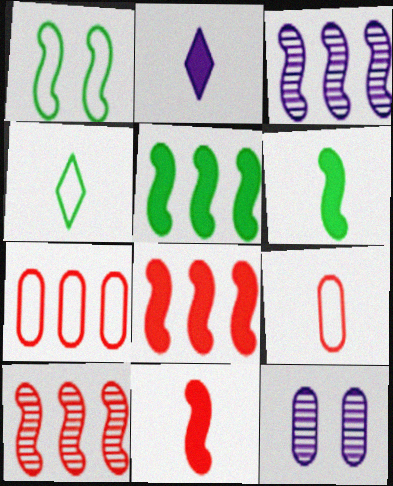[[1, 3, 11], 
[4, 8, 12]]